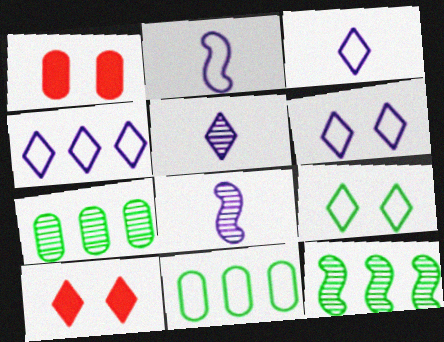[[1, 3, 12], 
[2, 7, 10], 
[3, 4, 6], 
[8, 10, 11]]